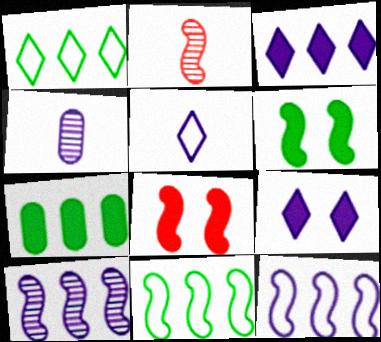[[1, 4, 8], 
[2, 6, 12], 
[4, 9, 12]]